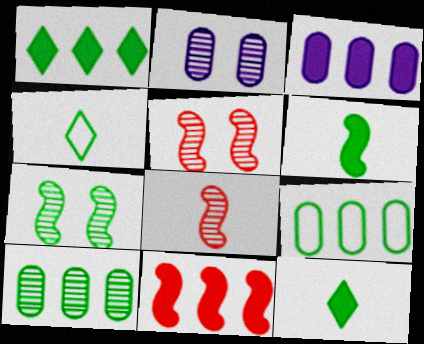[[1, 3, 11], 
[2, 4, 11], 
[3, 4, 5], 
[7, 9, 12]]